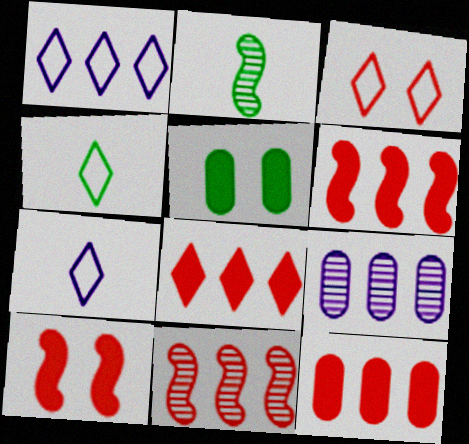[[1, 3, 4], 
[4, 9, 10], 
[5, 7, 11], 
[6, 8, 12]]